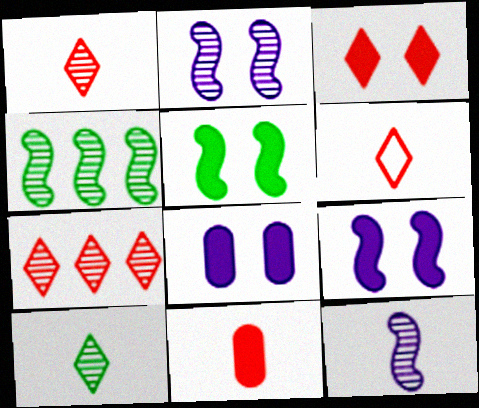[[3, 5, 8], 
[3, 6, 7], 
[4, 6, 8]]